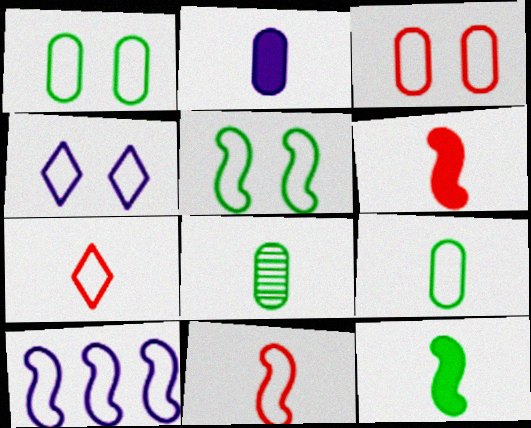[[1, 7, 10], 
[3, 4, 5], 
[5, 10, 11]]